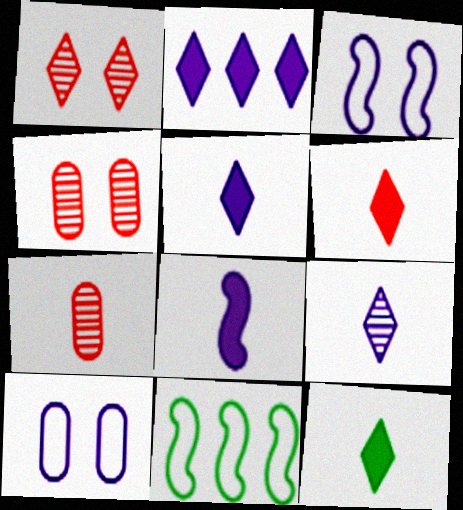[[4, 5, 11], 
[5, 6, 12]]